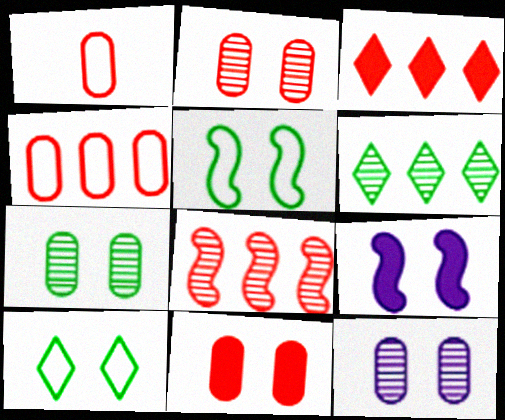[[1, 6, 9], 
[2, 7, 12], 
[2, 9, 10], 
[3, 4, 8]]